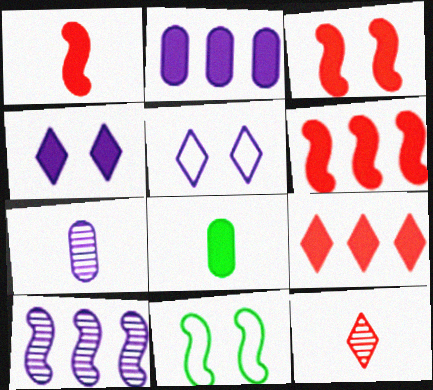[[1, 3, 6], 
[1, 10, 11], 
[2, 11, 12], 
[4, 6, 8], 
[7, 9, 11]]